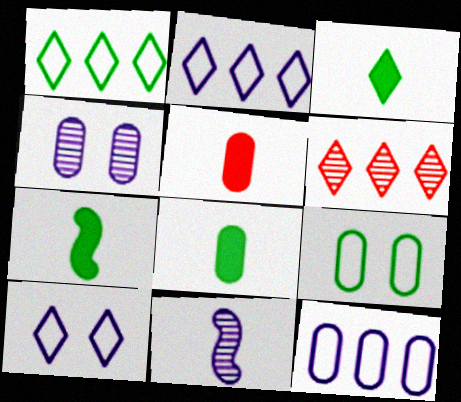[[3, 6, 10], 
[3, 7, 8]]